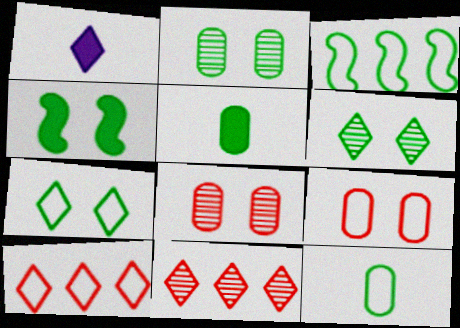[[1, 3, 8], 
[1, 6, 10], 
[1, 7, 11], 
[2, 4, 7], 
[3, 5, 6], 
[3, 7, 12]]